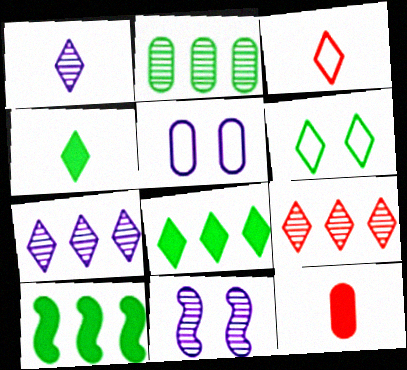[[1, 3, 4], 
[2, 5, 12]]